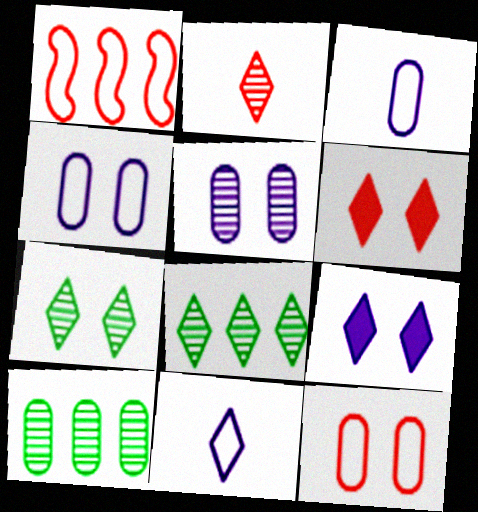[[6, 8, 11]]